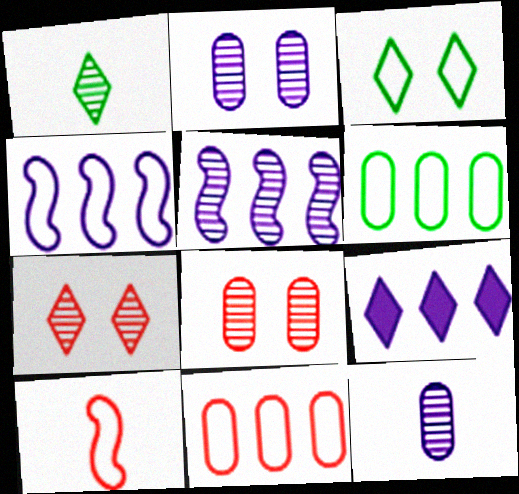[[1, 5, 8]]